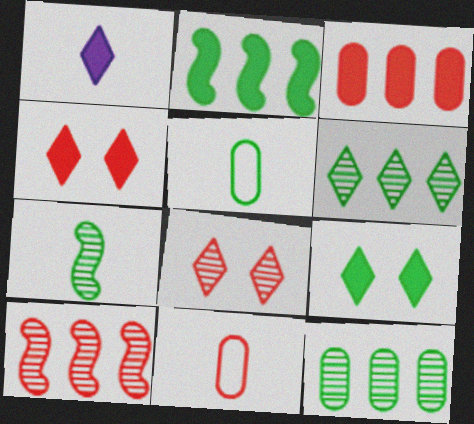[[1, 7, 11], 
[4, 10, 11]]